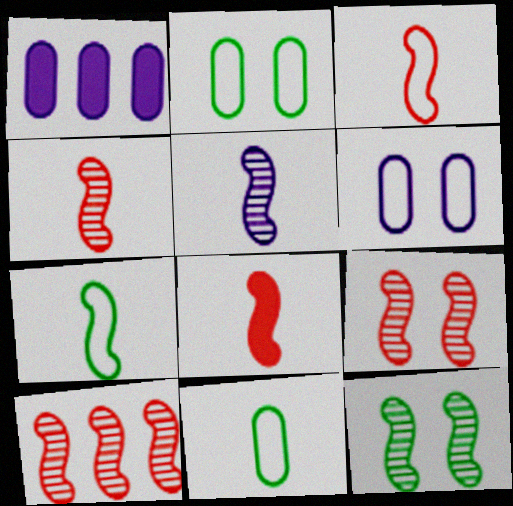[[3, 4, 8], 
[4, 9, 10], 
[5, 7, 8], 
[5, 10, 12]]